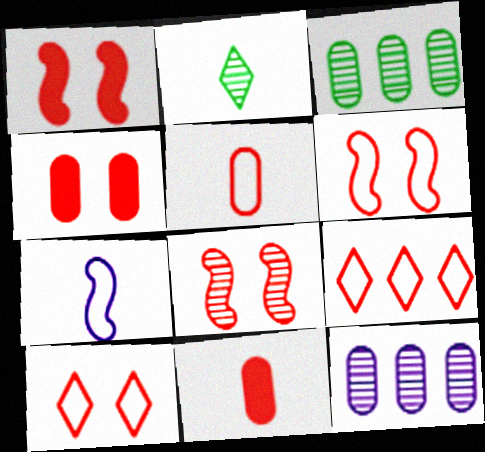[[1, 6, 8], 
[2, 7, 11], 
[2, 8, 12], 
[4, 8, 10], 
[5, 6, 9], 
[8, 9, 11]]